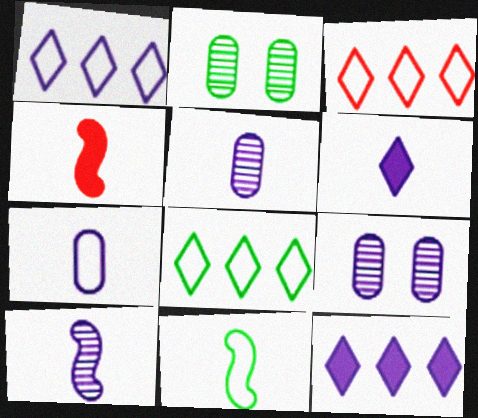[[1, 2, 4], 
[1, 3, 8], 
[4, 8, 9], 
[4, 10, 11], 
[6, 7, 10]]